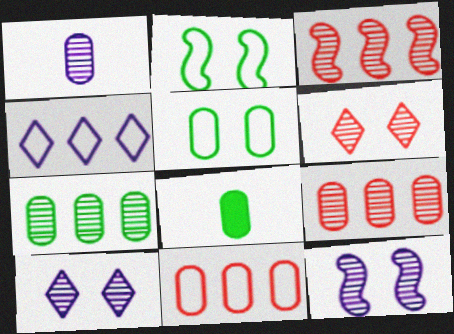[[5, 7, 8]]